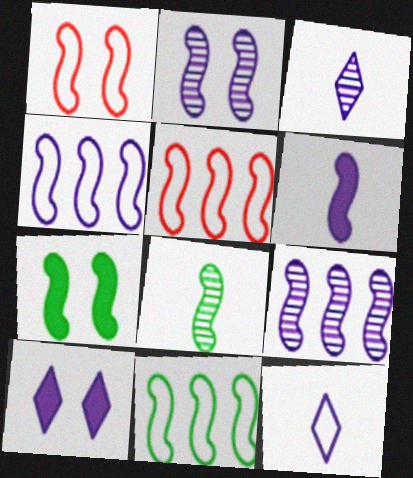[[1, 2, 7], 
[2, 4, 6], 
[4, 5, 11], 
[7, 8, 11]]